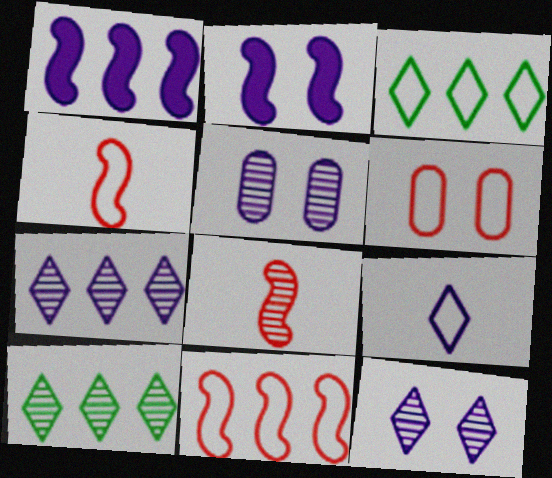[[1, 5, 9], 
[5, 8, 10]]